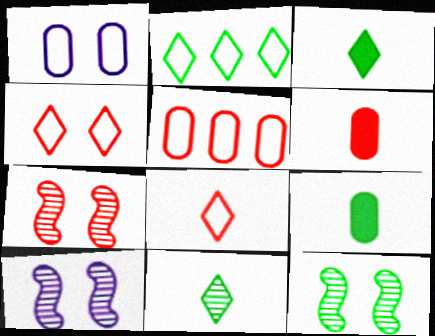[[2, 6, 10], 
[2, 9, 12], 
[3, 5, 10], 
[7, 10, 12]]